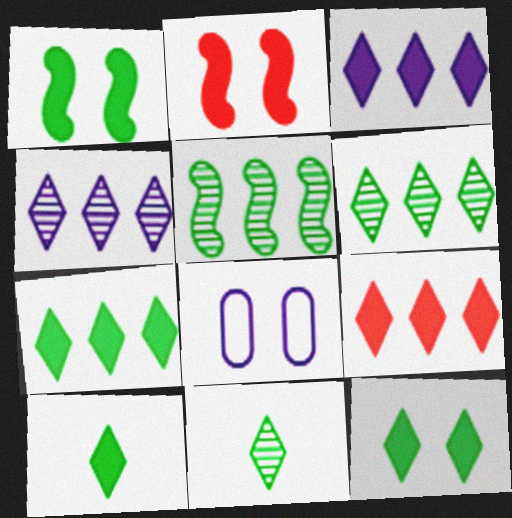[[3, 7, 9], 
[7, 10, 12]]